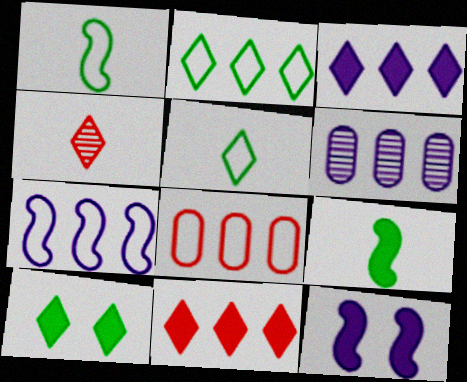[[2, 7, 8], 
[3, 6, 7]]